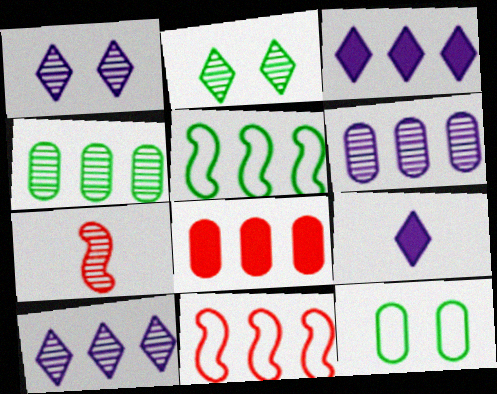[[1, 4, 7], 
[2, 6, 7], 
[3, 4, 11], 
[3, 7, 12], 
[5, 8, 10]]